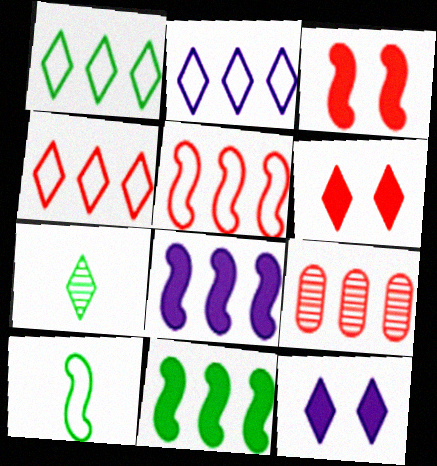[[1, 2, 4], 
[1, 8, 9], 
[2, 6, 7], 
[2, 9, 11], 
[4, 7, 12], 
[9, 10, 12]]